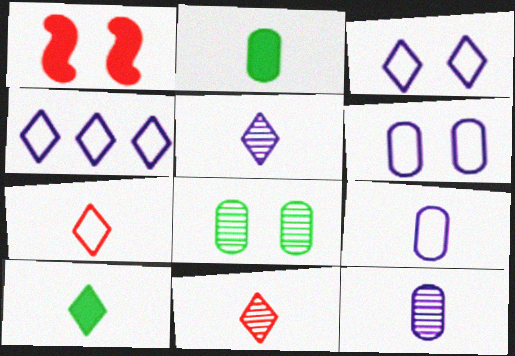[[1, 3, 8], 
[5, 7, 10]]